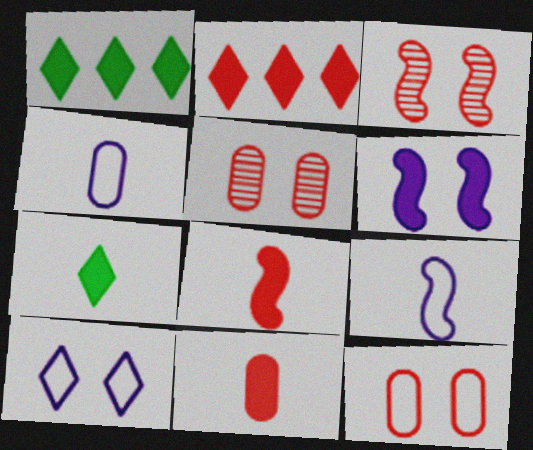[[1, 3, 4], 
[1, 5, 9], 
[1, 6, 11]]